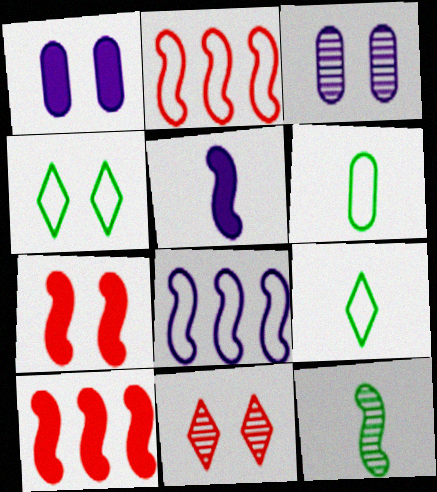[[3, 4, 7], 
[3, 9, 10], 
[7, 8, 12]]